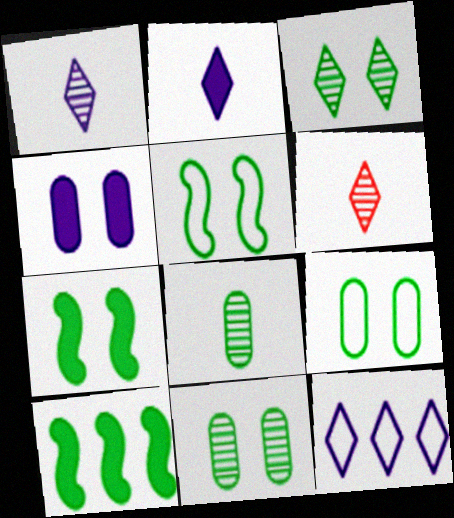[[3, 7, 9]]